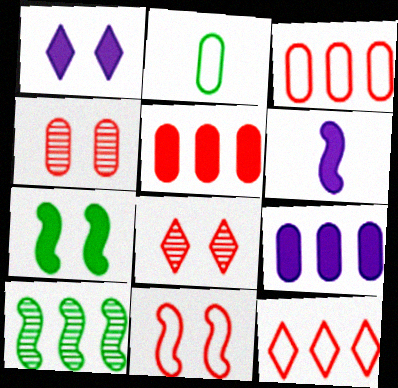[[1, 6, 9], 
[2, 4, 9], 
[6, 10, 11], 
[9, 10, 12]]